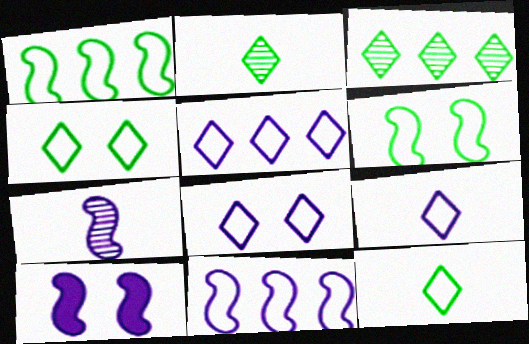[[5, 8, 9], 
[7, 10, 11]]